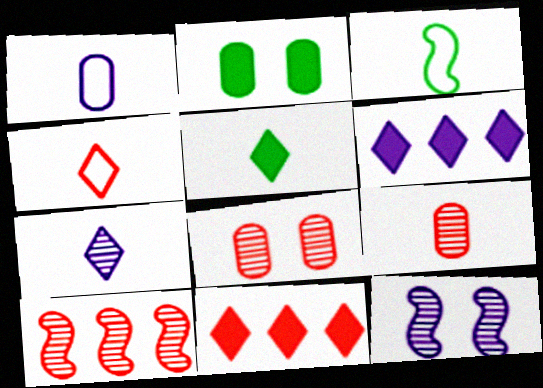[[1, 3, 4], 
[1, 6, 12], 
[3, 6, 8], 
[4, 5, 7]]